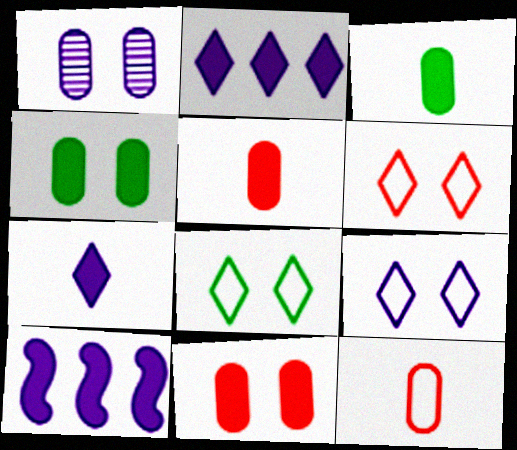[[6, 8, 9]]